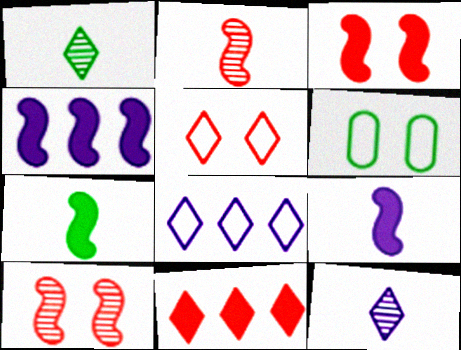[[3, 4, 7]]